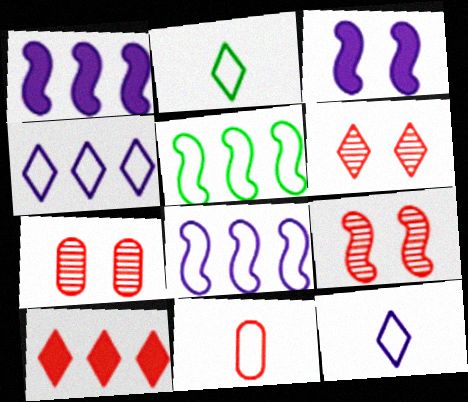[[1, 2, 7], 
[6, 7, 9], 
[9, 10, 11]]